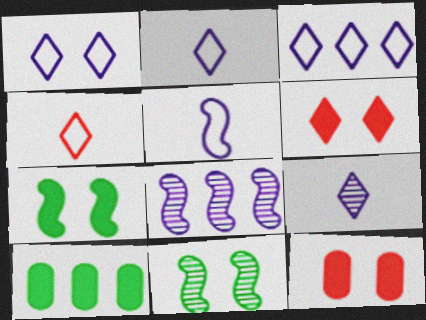[[1, 2, 3], 
[1, 11, 12]]